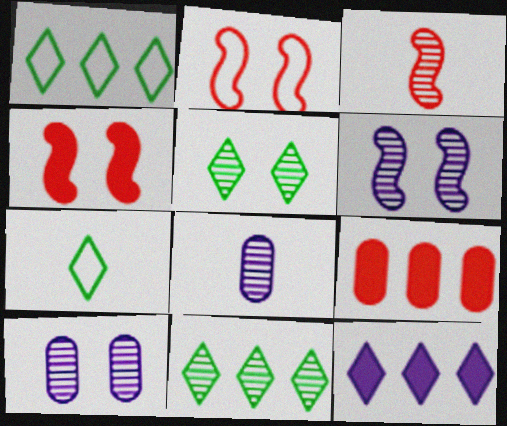[[1, 4, 8], 
[3, 10, 11], 
[6, 7, 9]]